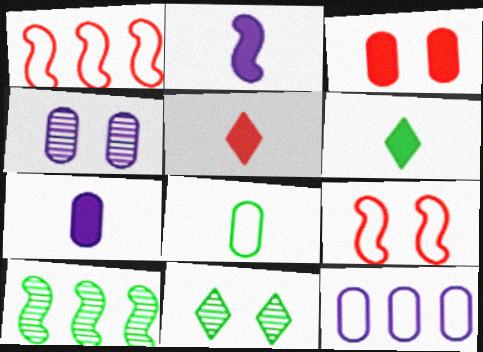[[1, 4, 6], 
[1, 7, 11], 
[2, 9, 10], 
[4, 7, 12]]